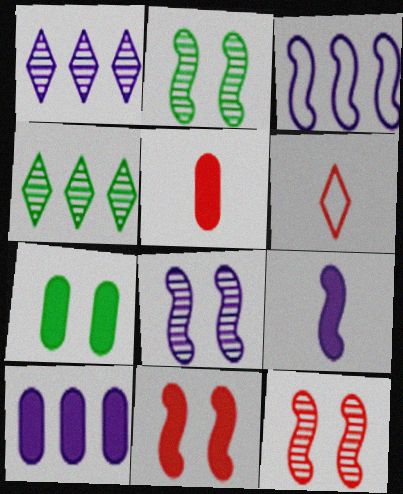[[1, 3, 10], 
[2, 6, 10], 
[2, 8, 12], 
[3, 8, 9], 
[5, 7, 10]]